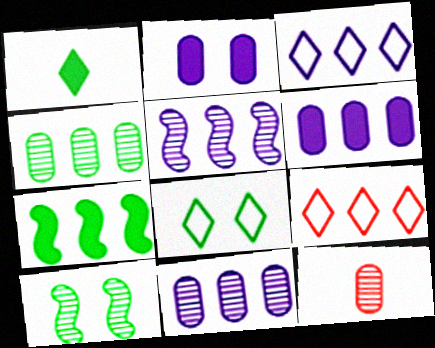[[3, 5, 6], 
[7, 9, 11]]